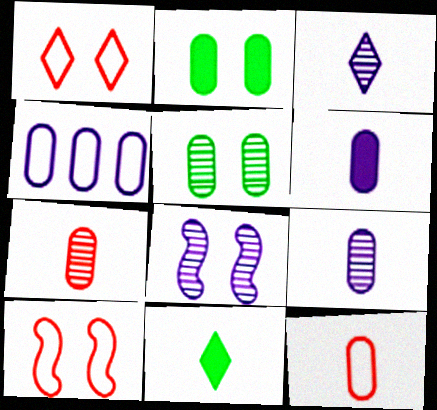[[1, 2, 8], 
[2, 4, 7]]